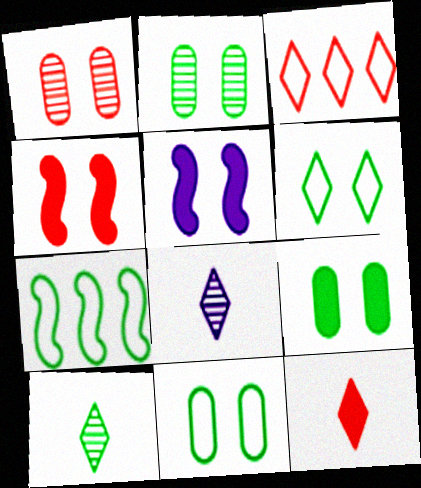[[1, 5, 6], 
[2, 9, 11], 
[7, 9, 10]]